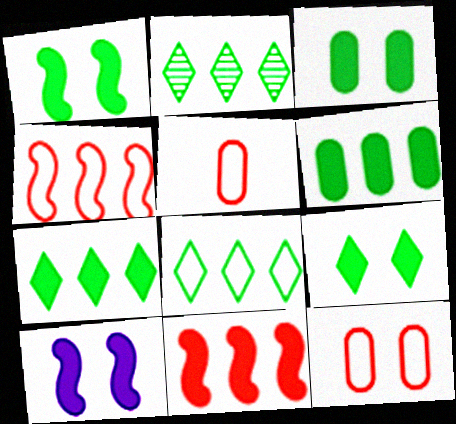[[1, 3, 9], 
[2, 5, 10], 
[2, 7, 8]]